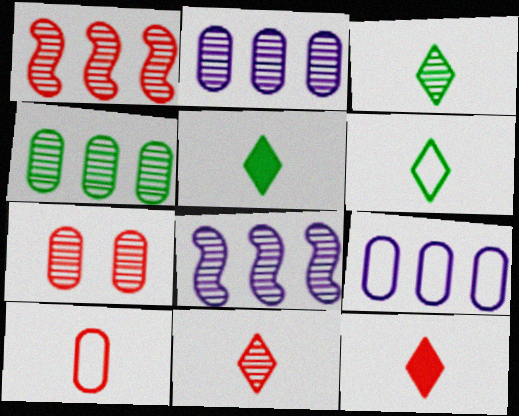[[1, 7, 11], 
[3, 5, 6], 
[3, 7, 8]]